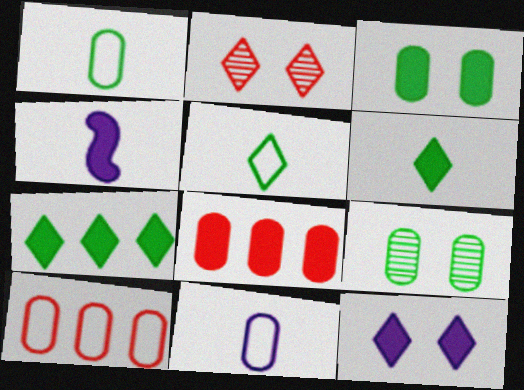[[8, 9, 11]]